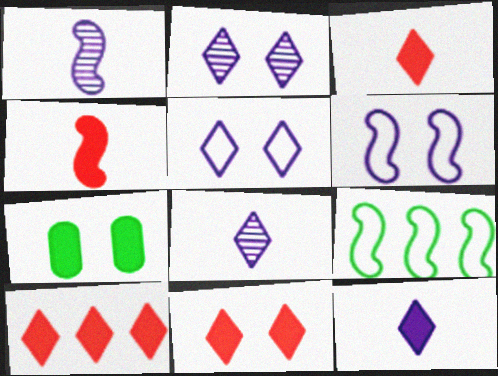[[3, 10, 11]]